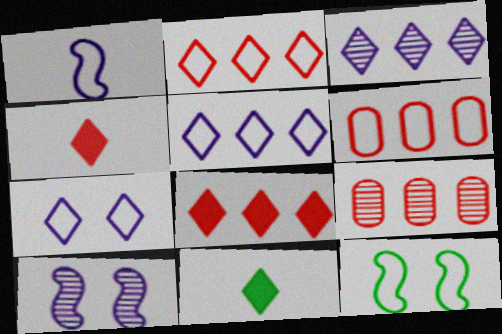[[6, 10, 11]]